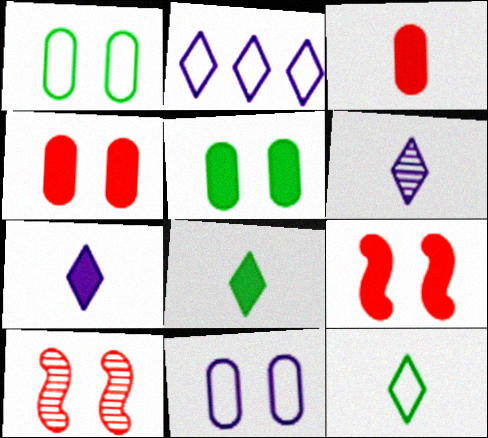[]